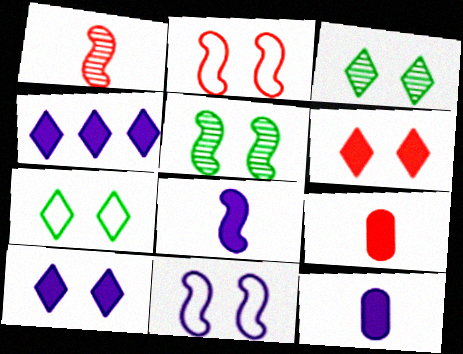[]